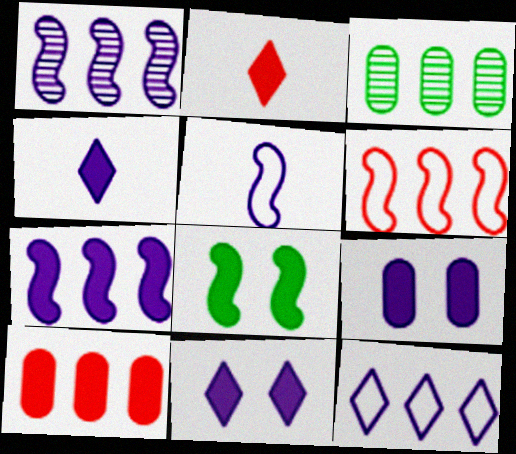[[4, 7, 9], 
[4, 8, 10]]